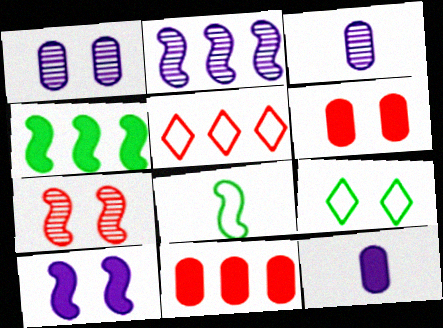[]